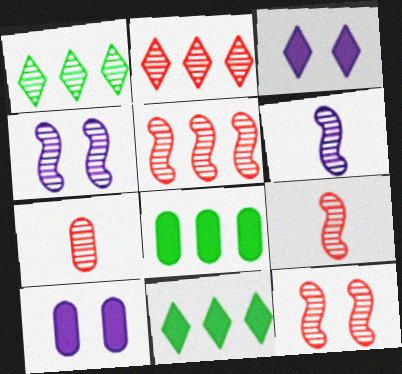[[1, 4, 7], 
[2, 7, 12], 
[5, 9, 12]]